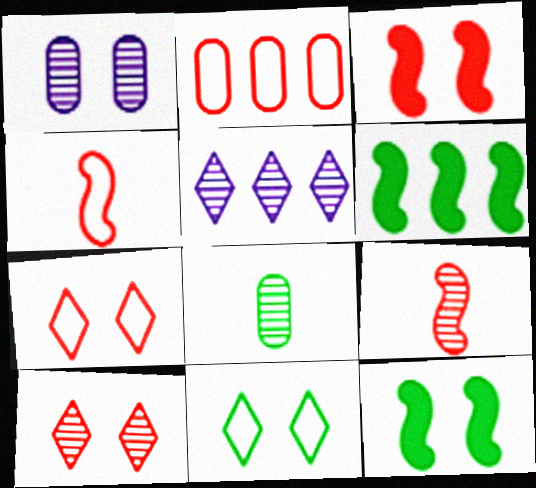[[1, 3, 11], 
[1, 7, 12], 
[2, 4, 7], 
[2, 5, 6], 
[6, 8, 11]]